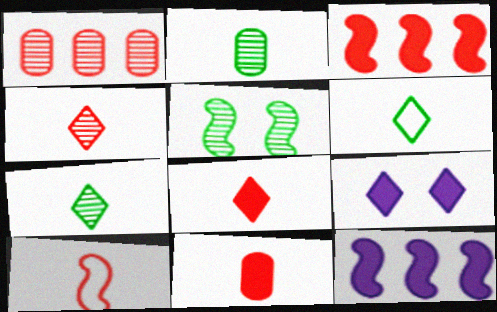[[4, 10, 11], 
[5, 10, 12]]